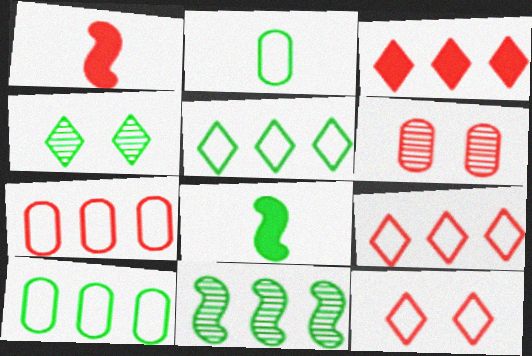[[1, 6, 9], 
[4, 8, 10]]